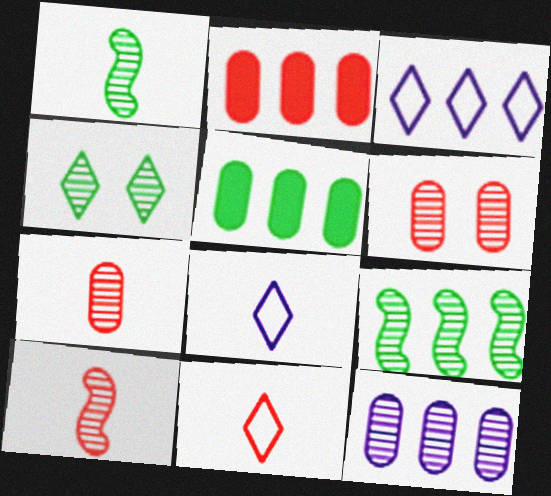[[2, 3, 9], 
[4, 10, 12]]